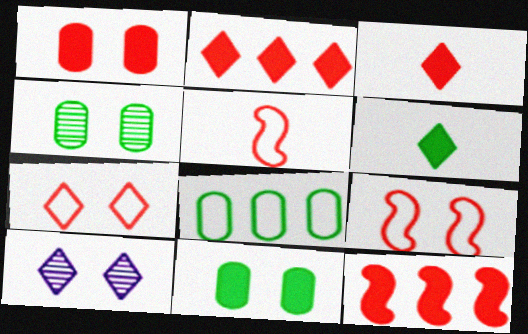[[1, 3, 12], 
[9, 10, 11]]